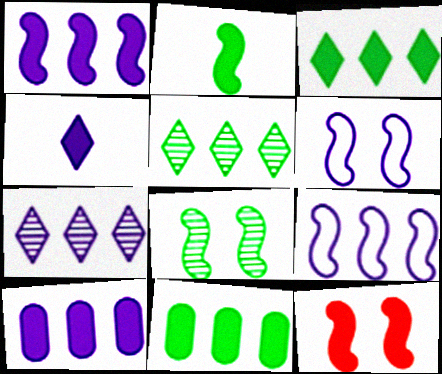[[1, 2, 12], 
[4, 11, 12], 
[6, 8, 12], 
[7, 9, 10]]